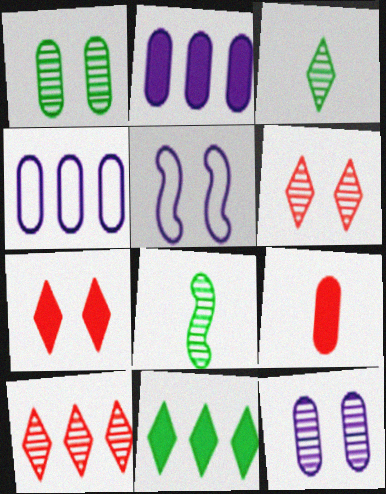[[1, 4, 9], 
[1, 5, 7], 
[4, 7, 8], 
[8, 10, 12]]